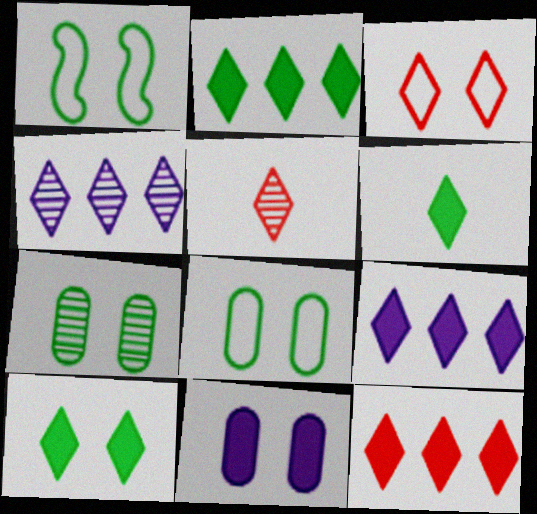[[1, 7, 10], 
[2, 6, 10], 
[2, 9, 12], 
[3, 4, 6], 
[3, 5, 12]]